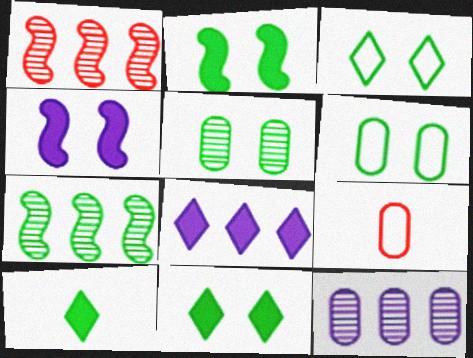[[2, 3, 5], 
[6, 7, 10]]